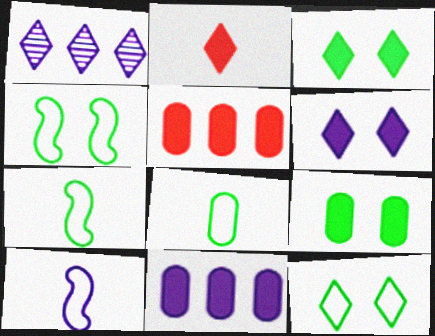[[1, 2, 12]]